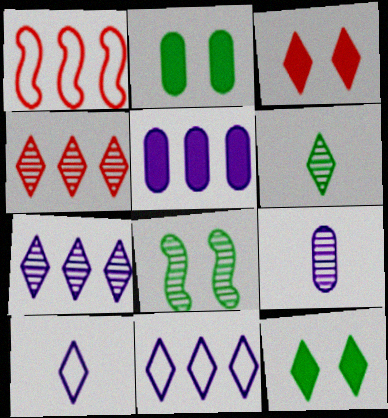[[1, 9, 12], 
[3, 6, 11], 
[4, 8, 9], 
[4, 10, 12]]